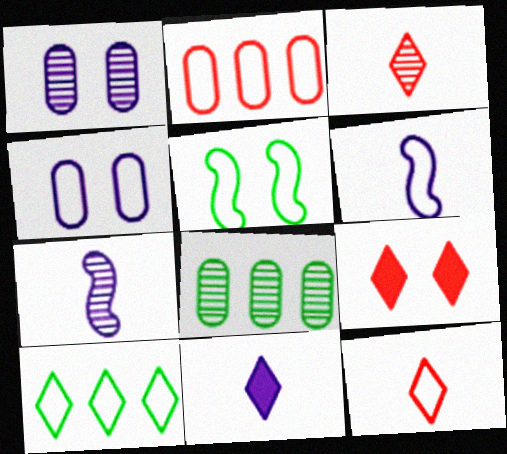[[1, 5, 9], 
[6, 8, 9]]